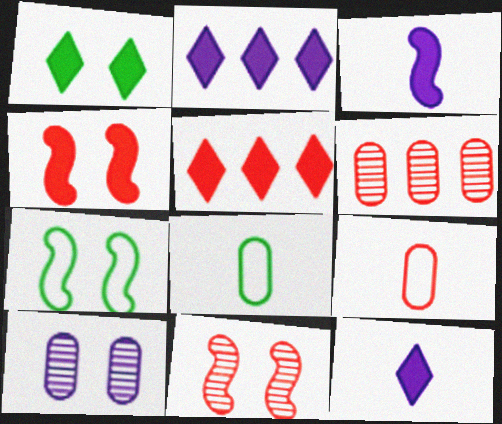[[1, 5, 12], 
[2, 8, 11], 
[5, 9, 11], 
[6, 7, 12]]